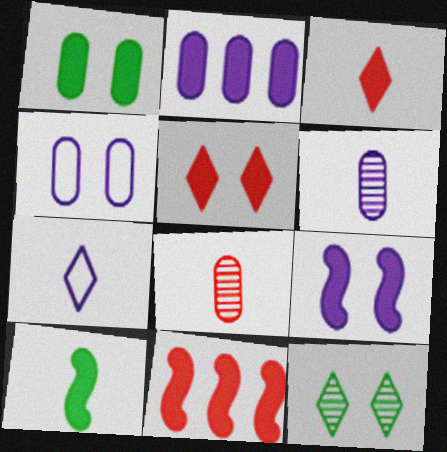[[1, 5, 9], 
[2, 4, 6], 
[2, 5, 10], 
[7, 8, 10], 
[9, 10, 11]]